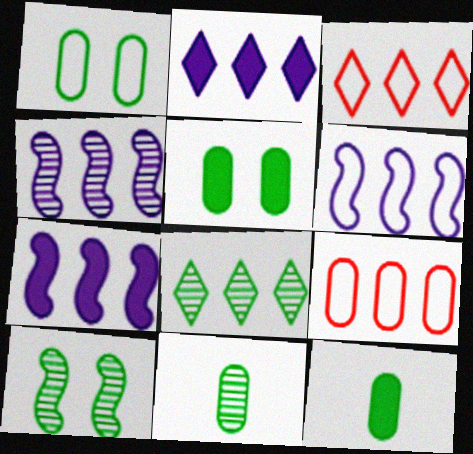[[2, 3, 8], 
[4, 6, 7], 
[7, 8, 9], 
[8, 10, 11]]